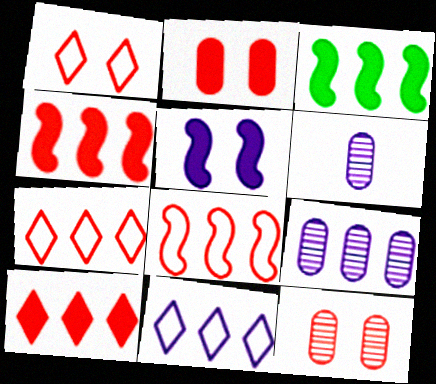[[1, 3, 6], 
[3, 7, 9], 
[5, 6, 11]]